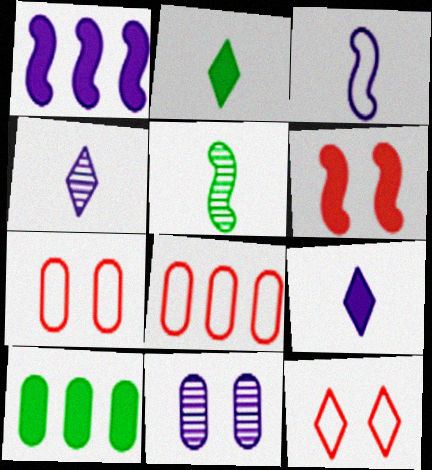[[6, 9, 10]]